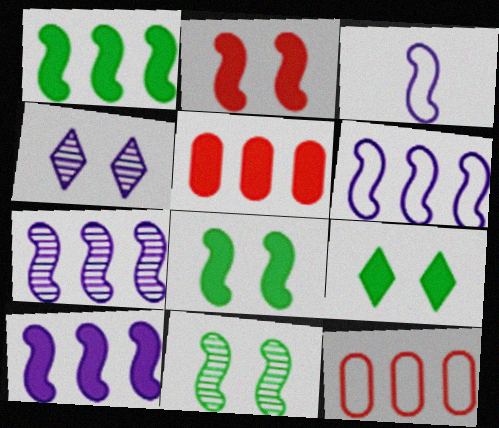[[6, 7, 10]]